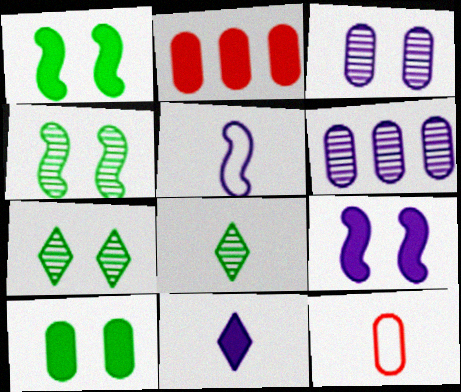[[1, 2, 11], 
[2, 5, 7], 
[6, 10, 12]]